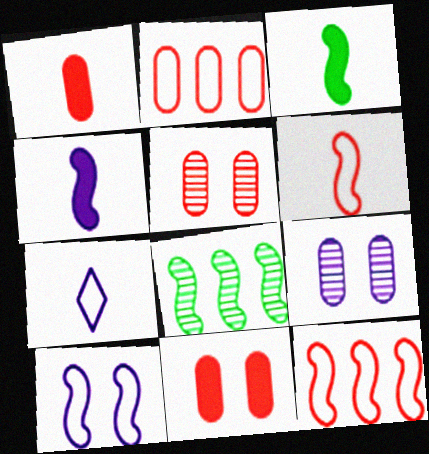[[1, 2, 5], 
[7, 8, 11]]